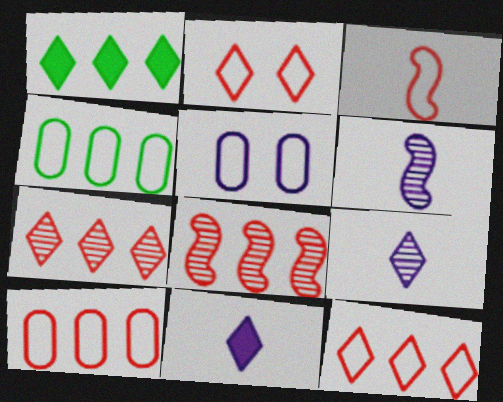[[1, 2, 9], 
[2, 3, 10]]